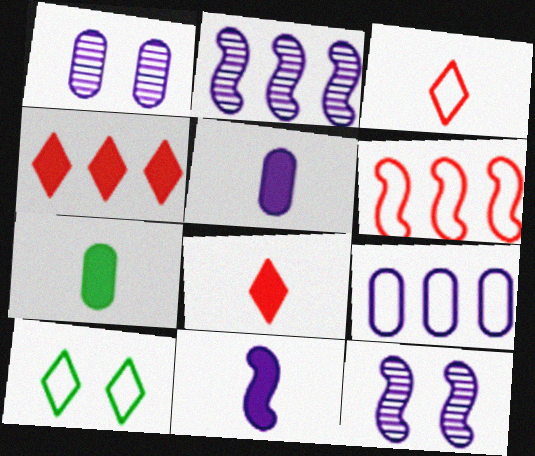[[1, 5, 9], 
[7, 8, 11]]